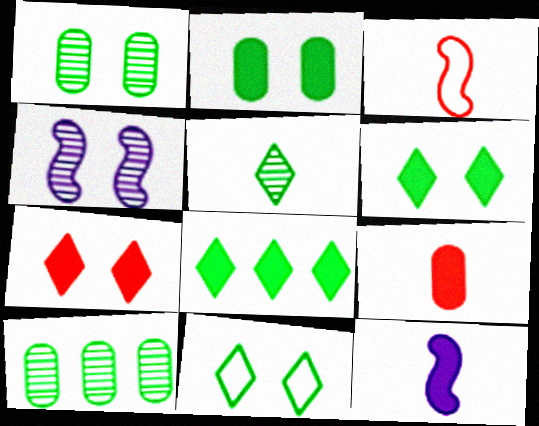[[5, 8, 11]]